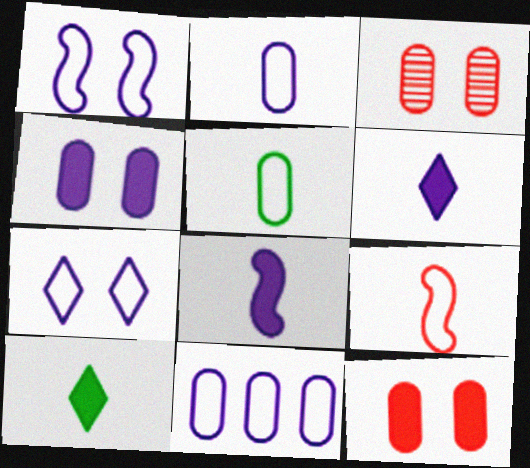[]